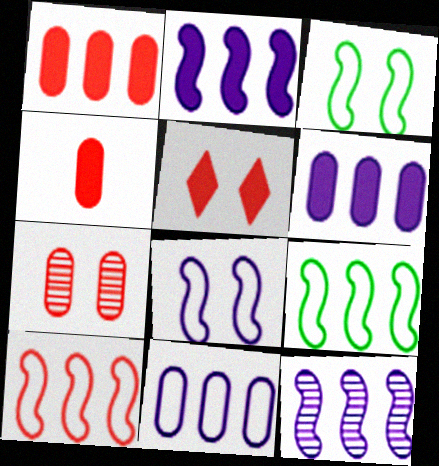[]